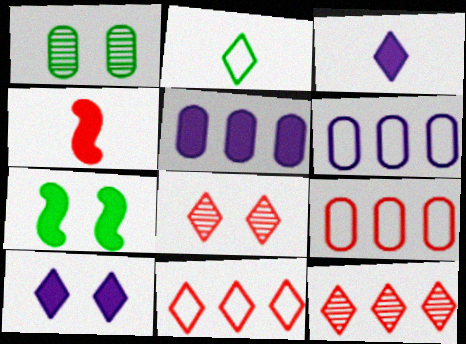[[2, 10, 12], 
[4, 8, 9]]